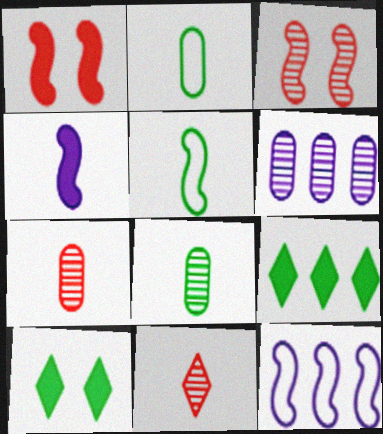[[2, 4, 11], 
[7, 10, 12]]